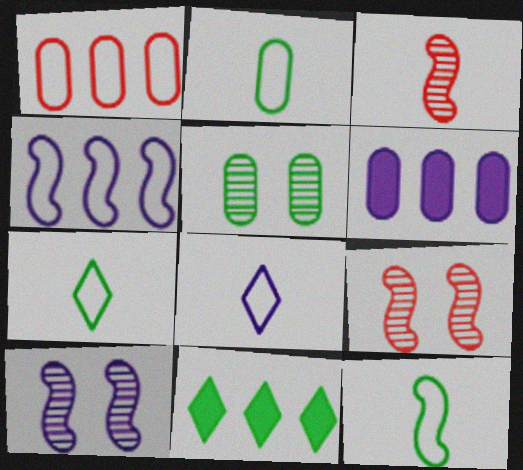[[2, 7, 12], 
[5, 11, 12], 
[6, 7, 9], 
[6, 8, 10]]